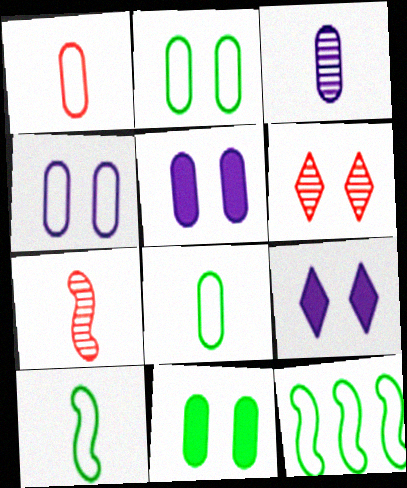[]